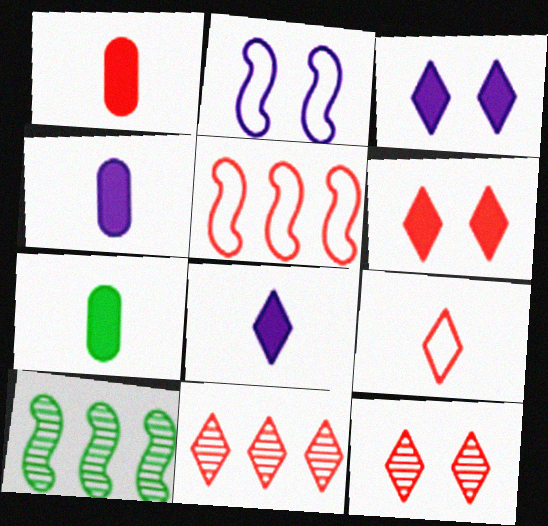[[1, 4, 7], 
[1, 5, 12], 
[2, 7, 11], 
[6, 9, 11]]